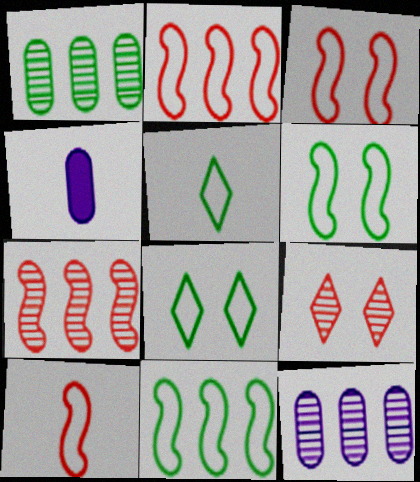[[2, 3, 10], 
[4, 7, 8], 
[4, 9, 11]]